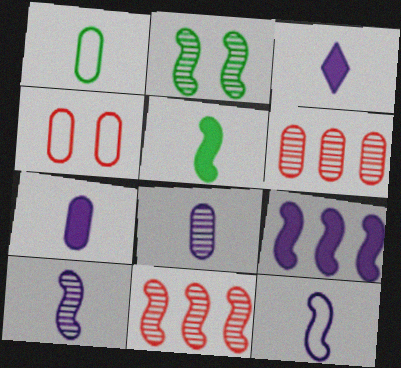[[2, 10, 11], 
[3, 8, 12]]